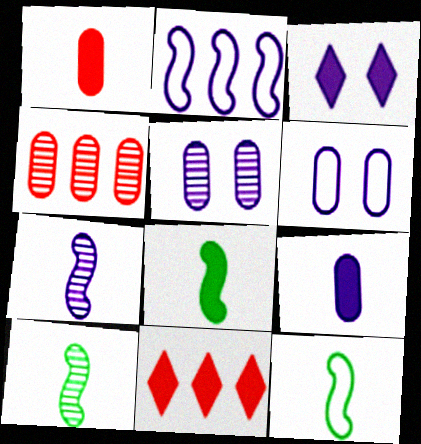[[3, 4, 12], 
[5, 11, 12], 
[6, 10, 11], 
[8, 10, 12]]